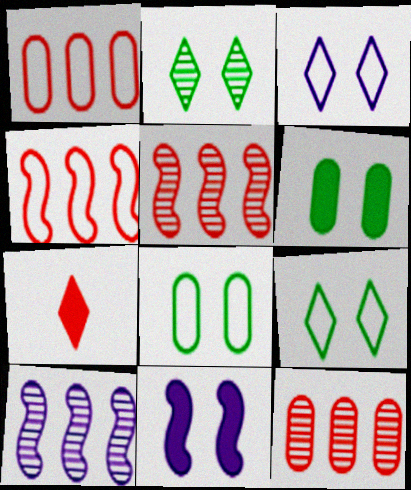[[7, 8, 10]]